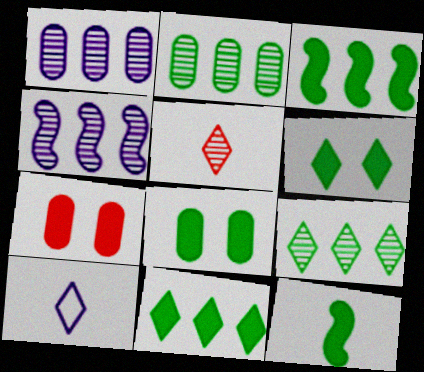[[8, 11, 12]]